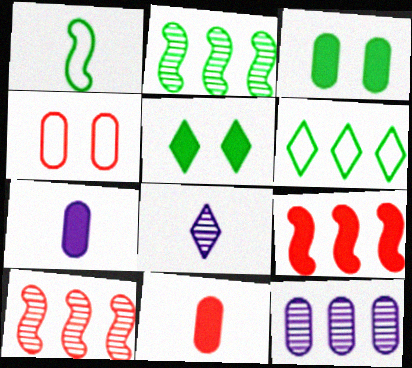[[1, 8, 11], 
[5, 7, 9], 
[6, 9, 12]]